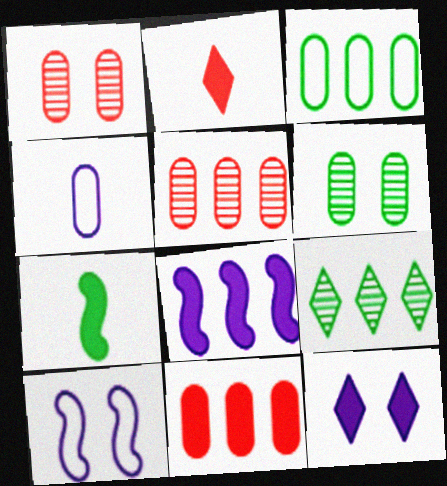[[4, 6, 11], 
[7, 11, 12]]